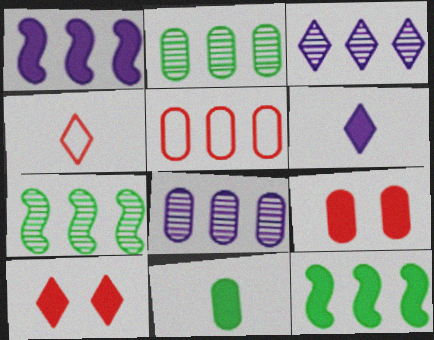[[1, 10, 11], 
[3, 5, 12], 
[6, 9, 12]]